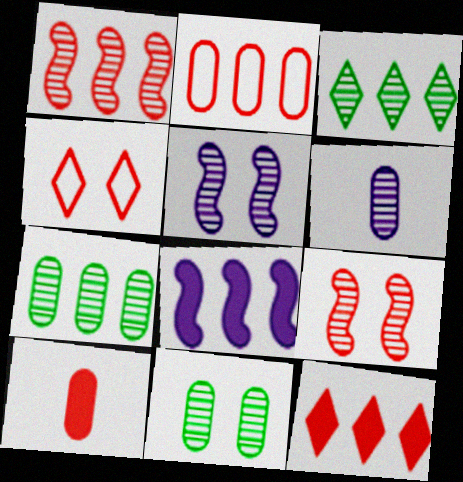[[1, 2, 12], 
[1, 4, 10], 
[2, 3, 8], 
[3, 6, 9]]